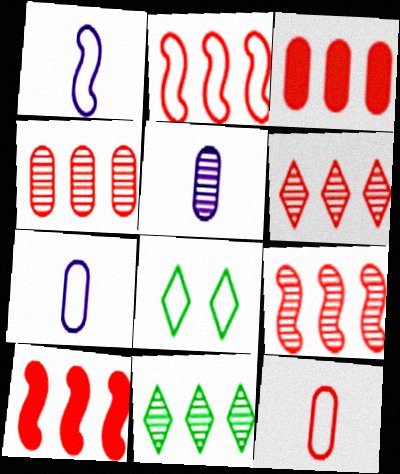[[2, 3, 6], 
[2, 7, 8], 
[2, 9, 10], 
[4, 6, 9], 
[5, 8, 10]]